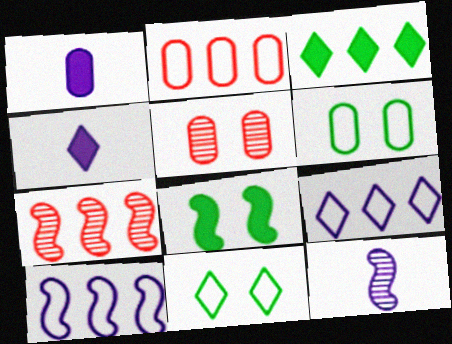[[1, 7, 11], 
[4, 6, 7]]